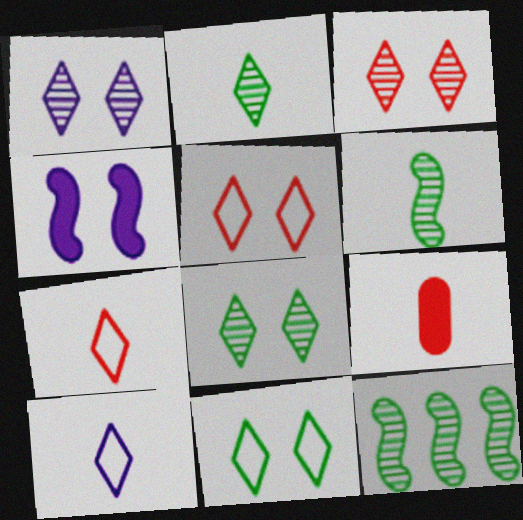[[1, 3, 8], 
[6, 9, 10]]